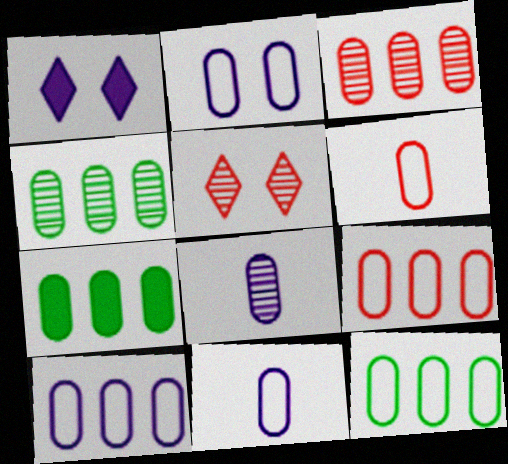[[2, 6, 12], 
[2, 10, 11], 
[3, 7, 10], 
[4, 7, 12], 
[9, 10, 12]]